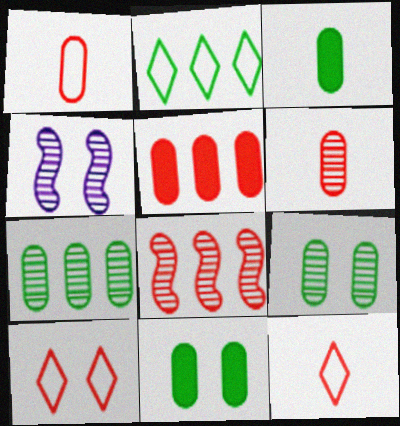[[4, 10, 11]]